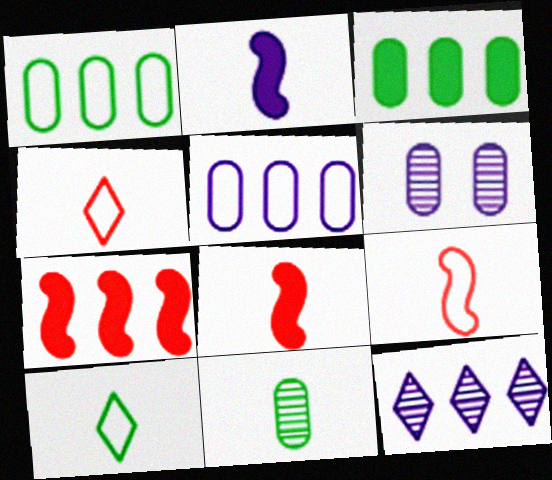[[1, 7, 12], 
[2, 4, 11], 
[6, 7, 10]]